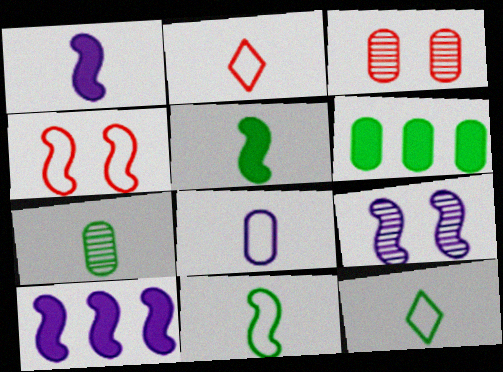[[1, 2, 7], 
[2, 6, 9], 
[2, 8, 11], 
[3, 6, 8], 
[3, 10, 12], 
[5, 7, 12]]